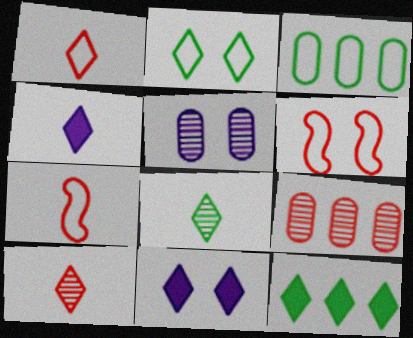[[1, 4, 8], 
[2, 8, 12], 
[5, 7, 12]]